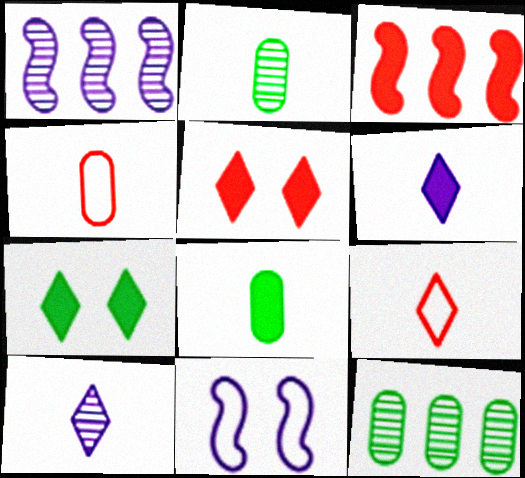[[1, 4, 7]]